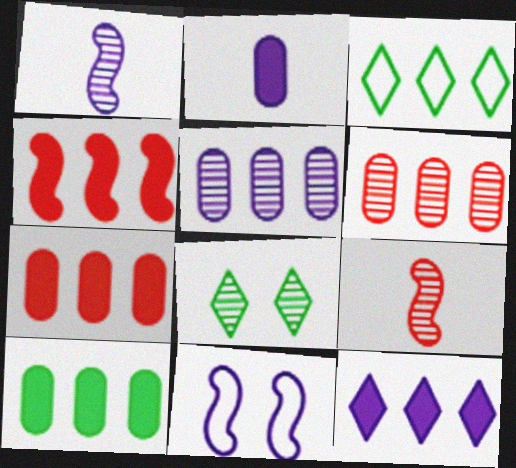[[1, 6, 8], 
[3, 4, 5], 
[4, 10, 12], 
[5, 8, 9]]